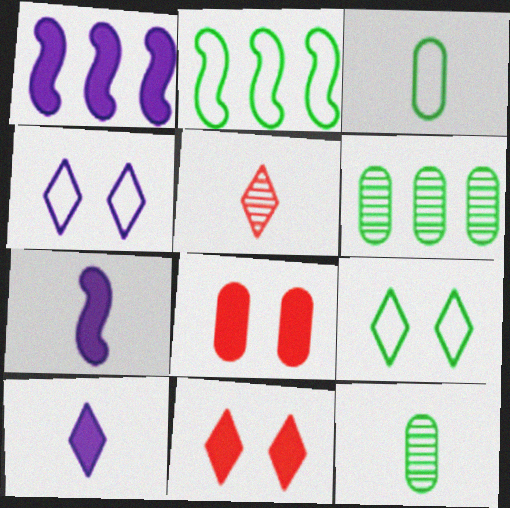[[2, 3, 9], 
[3, 5, 7]]